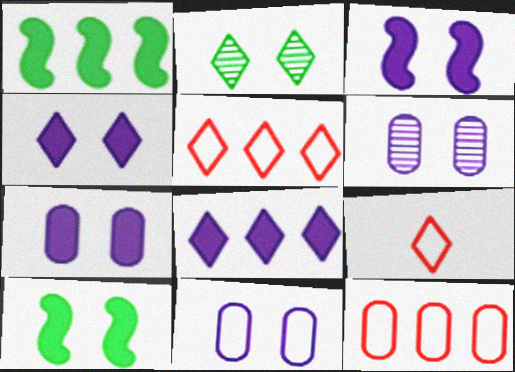[[1, 6, 9], 
[2, 8, 9], 
[3, 4, 7], 
[6, 7, 11]]